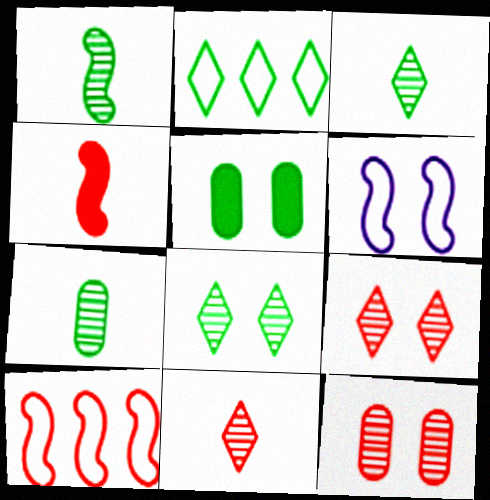[[1, 2, 5], 
[1, 3, 7], 
[5, 6, 9]]